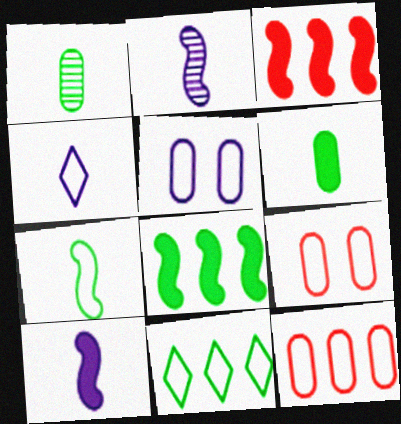[]